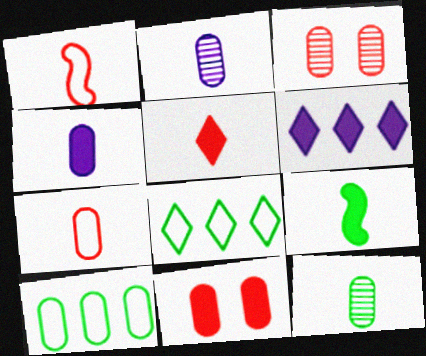[[2, 10, 11], 
[3, 4, 10], 
[4, 5, 9], 
[4, 7, 12], 
[6, 9, 11]]